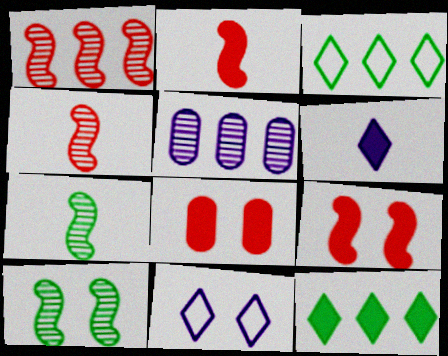[[8, 10, 11]]